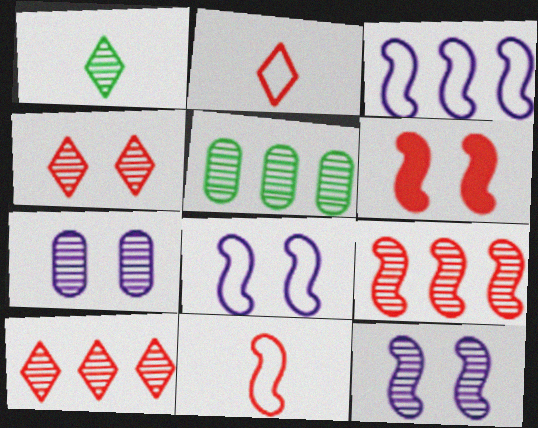[[1, 7, 9], 
[6, 9, 11]]